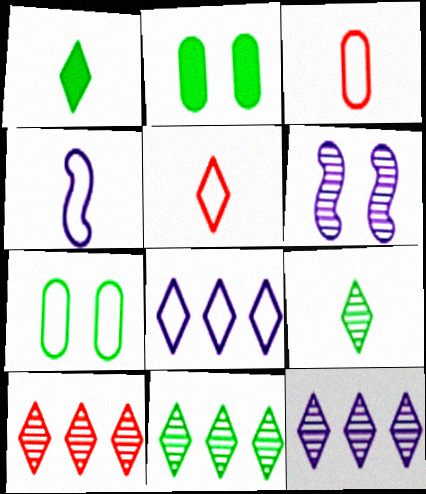[[2, 4, 10], 
[10, 11, 12]]